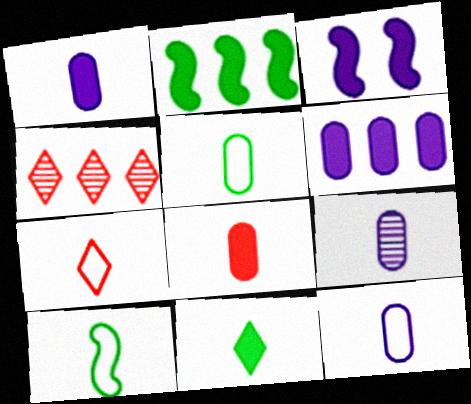[[1, 9, 12], 
[3, 4, 5], 
[5, 8, 9], 
[7, 10, 12]]